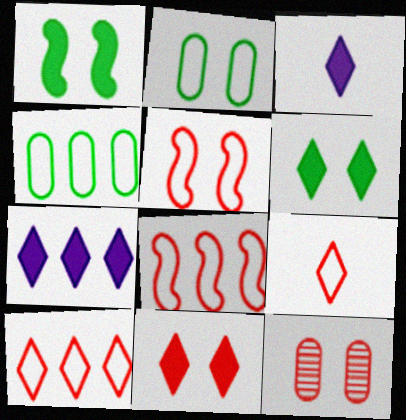[[5, 11, 12]]